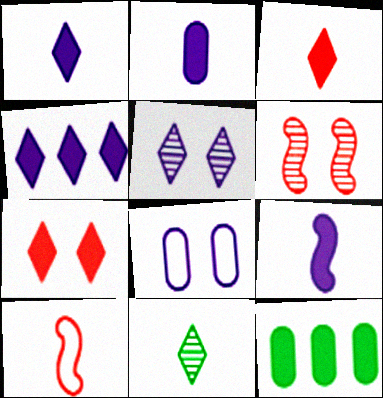[[1, 2, 9], 
[2, 10, 11], 
[5, 10, 12], 
[7, 9, 12]]